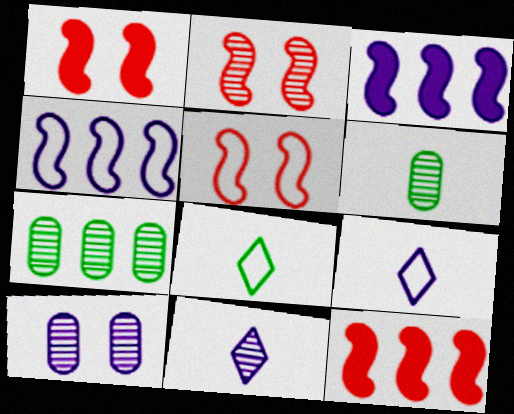[[1, 2, 5], 
[1, 7, 9], 
[2, 7, 11], 
[3, 9, 10], 
[8, 10, 12]]